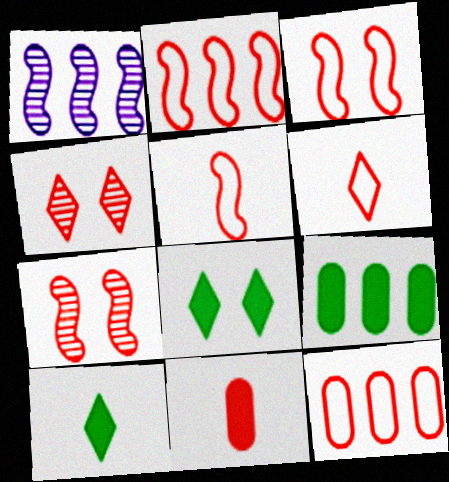[[2, 3, 5], 
[2, 4, 11], 
[3, 6, 12]]